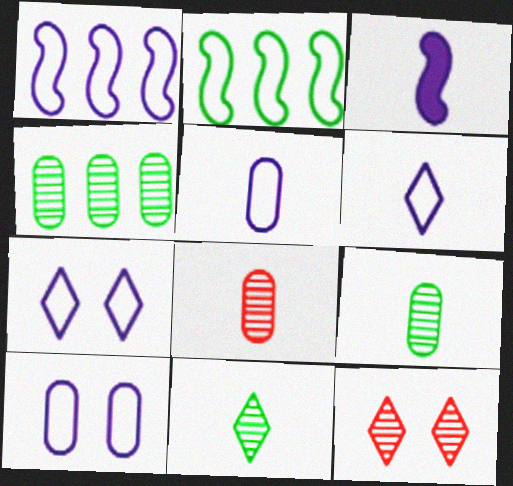[[1, 5, 7], 
[1, 6, 10]]